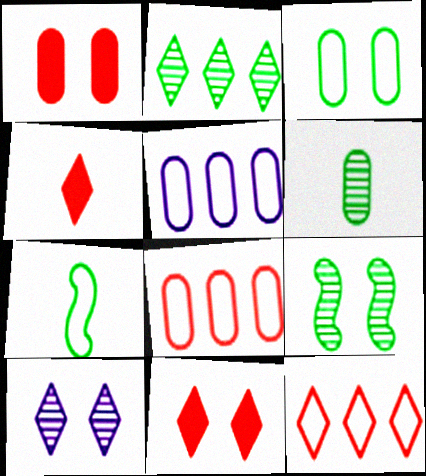[[1, 5, 6], 
[2, 6, 9], 
[4, 5, 9]]